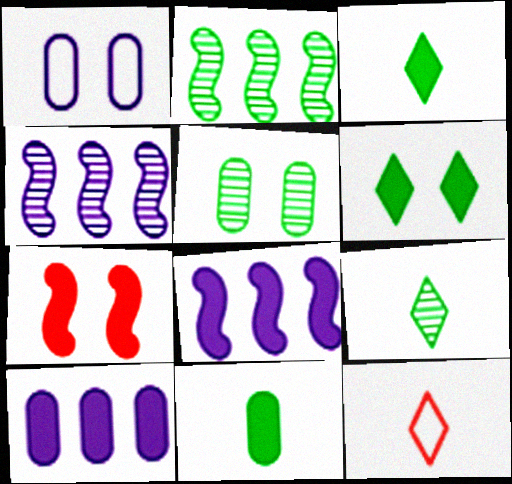[[2, 5, 9], 
[3, 7, 10], 
[5, 8, 12]]